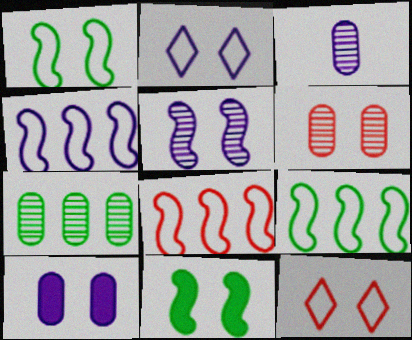[[2, 5, 10], 
[2, 6, 11], 
[3, 6, 7], 
[4, 8, 9]]